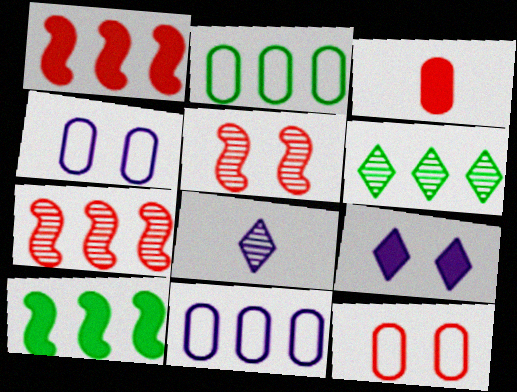[[1, 6, 11], 
[2, 6, 10], 
[3, 9, 10], 
[8, 10, 12]]